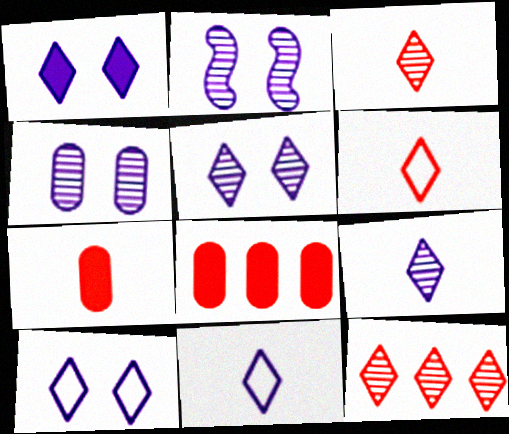[[1, 5, 10], 
[2, 4, 5]]